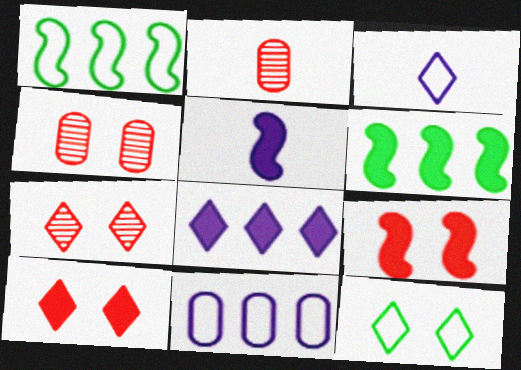[[3, 4, 6], 
[5, 6, 9]]